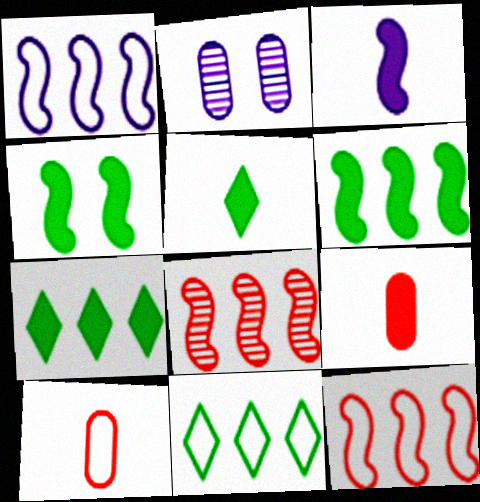[[1, 6, 8], 
[2, 5, 12], 
[3, 5, 9]]